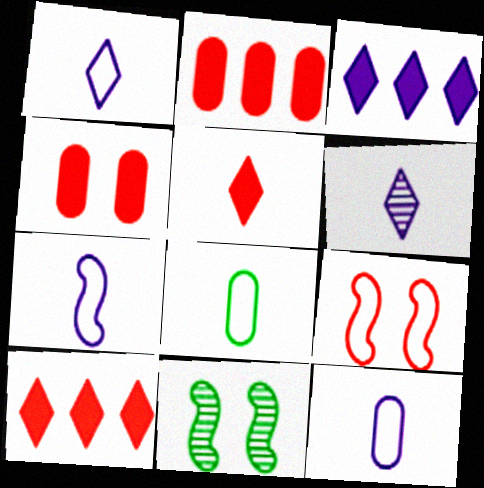[[1, 2, 11], 
[1, 7, 12], 
[10, 11, 12]]